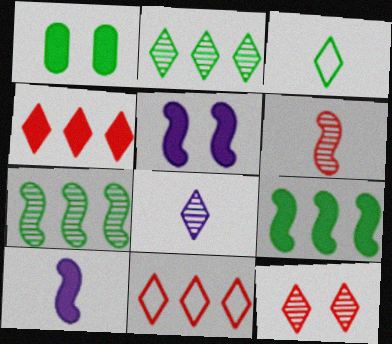[[1, 3, 7], 
[1, 4, 10], 
[2, 8, 12]]